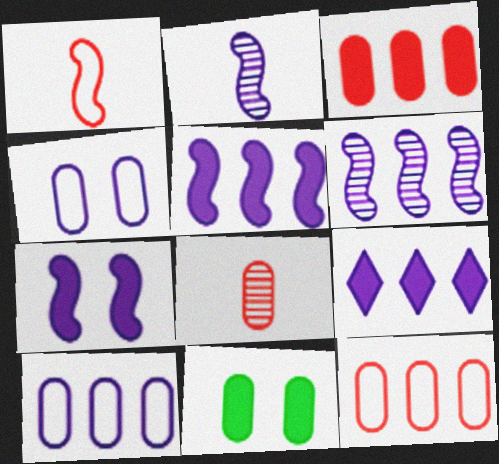[[2, 4, 9], 
[6, 9, 10], 
[8, 10, 11]]